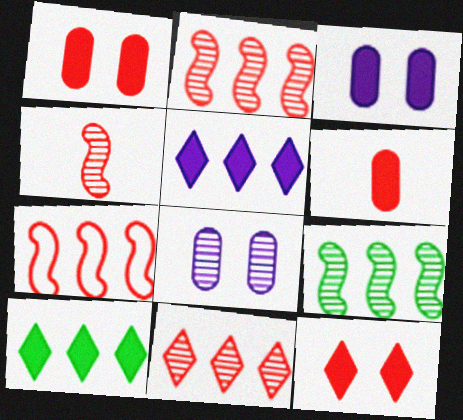[]